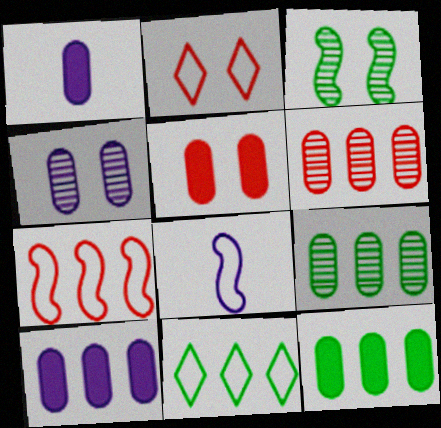[[1, 5, 12]]